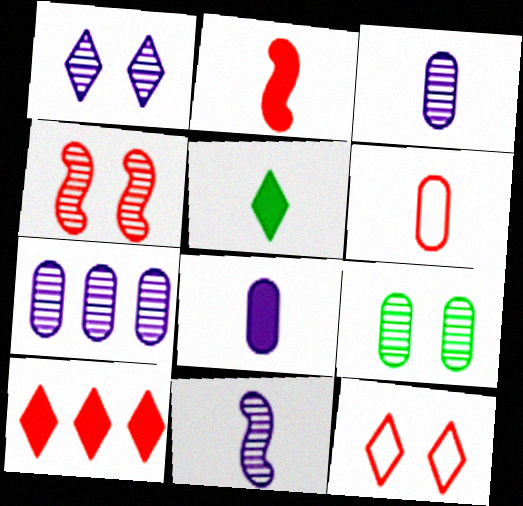[[1, 4, 9], 
[1, 7, 11], 
[2, 5, 8], 
[4, 6, 10], 
[5, 6, 11]]